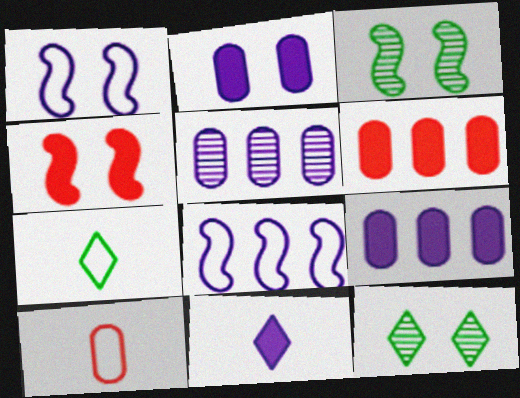[[1, 3, 4], 
[1, 5, 11], 
[4, 5, 7]]